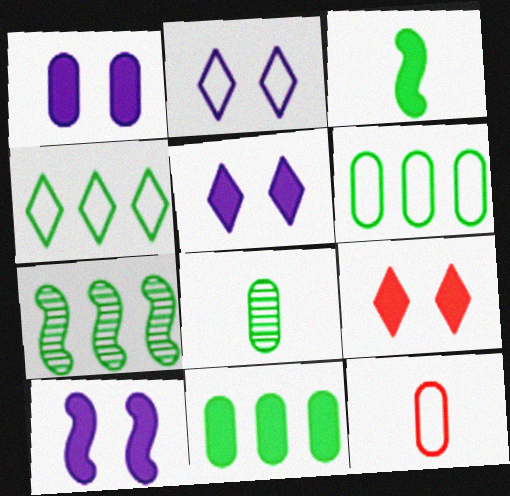[[1, 5, 10], 
[4, 7, 11], 
[5, 7, 12]]